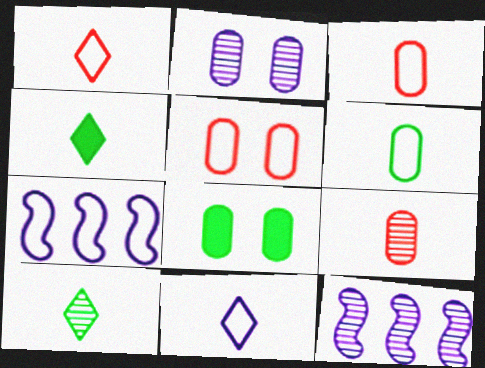[[1, 8, 12], 
[2, 5, 8], 
[4, 5, 12]]